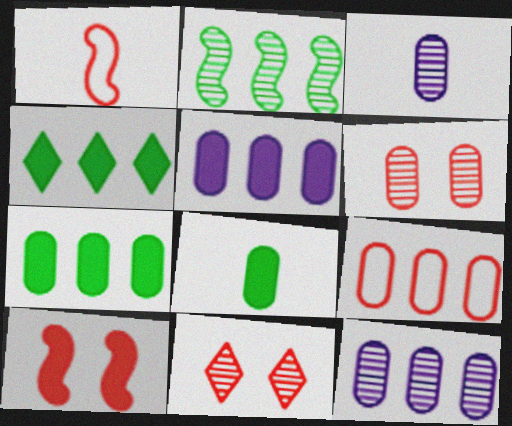[[2, 3, 11], 
[7, 9, 12]]